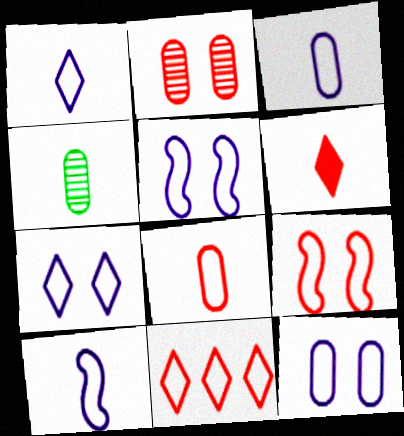[[1, 3, 10], 
[4, 6, 10], 
[5, 7, 12], 
[8, 9, 11]]